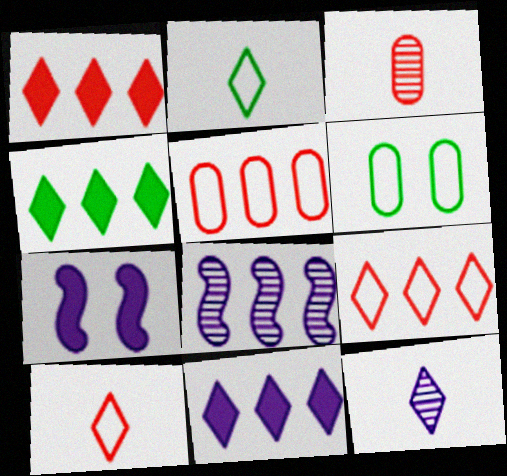[[1, 4, 11], 
[4, 5, 8]]